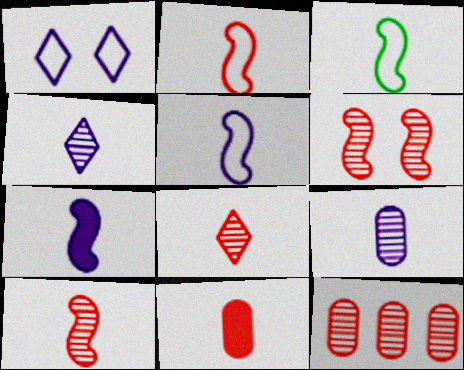[[2, 3, 5], 
[2, 8, 11], 
[3, 4, 11], 
[3, 7, 10], 
[6, 8, 12]]